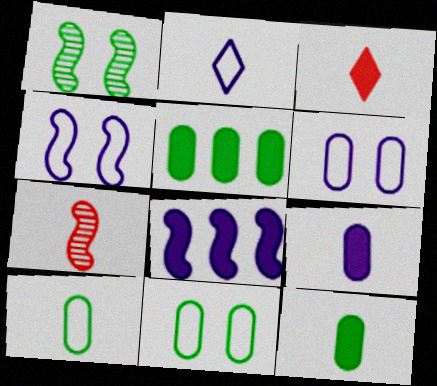[[2, 7, 12]]